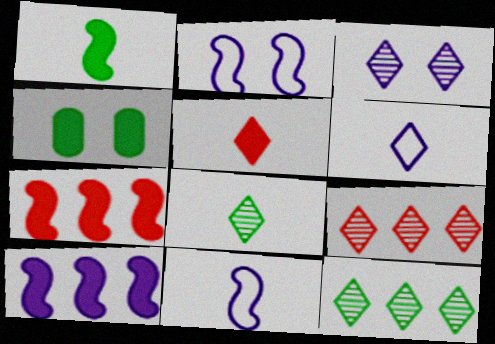[[3, 8, 9], 
[4, 5, 10], 
[4, 9, 11], 
[5, 6, 8]]